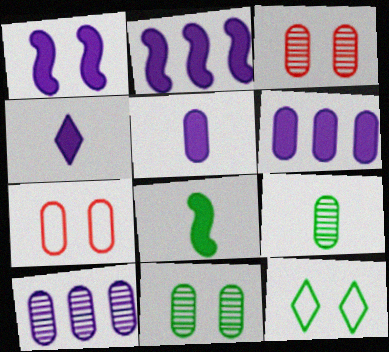[[1, 3, 12], 
[1, 4, 6], 
[3, 9, 10], 
[6, 7, 9]]